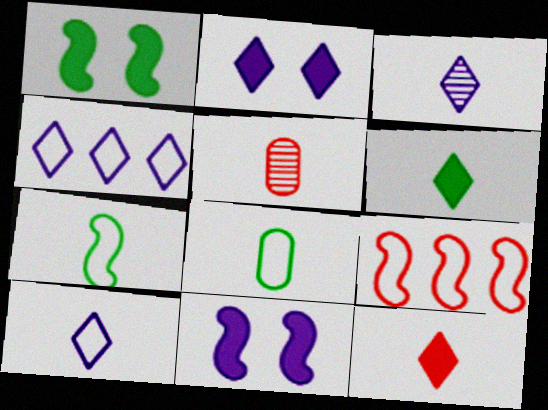[[1, 4, 5], 
[2, 3, 4]]